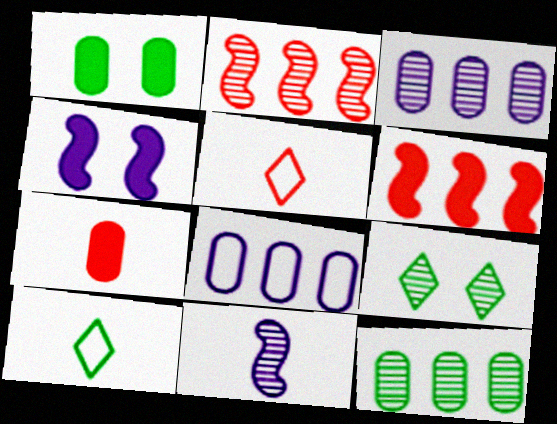[[4, 5, 12], 
[7, 10, 11]]